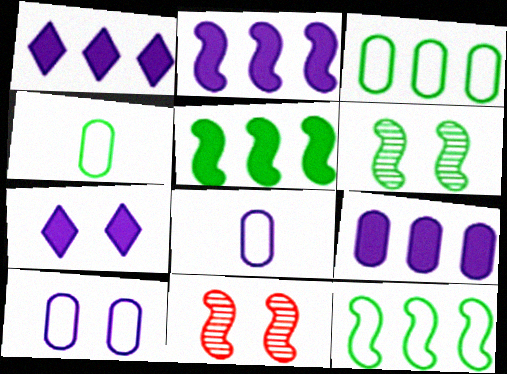[[1, 2, 9], 
[1, 4, 11]]